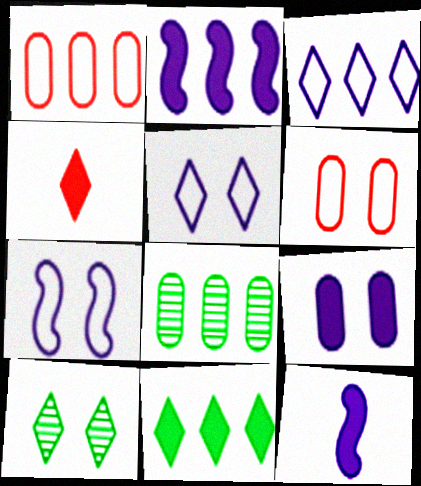[[1, 10, 12], 
[3, 4, 10], 
[4, 7, 8]]